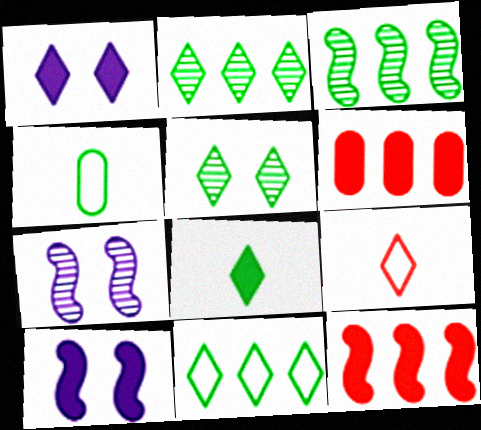[[1, 2, 9], 
[5, 8, 11], 
[6, 8, 10]]